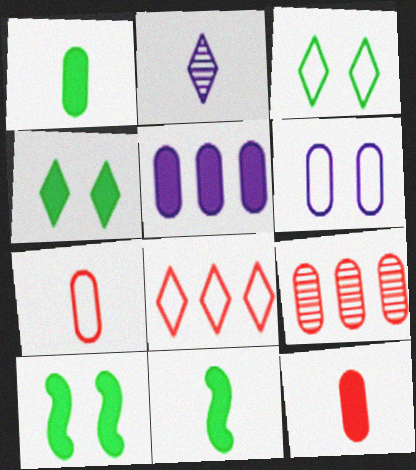[[1, 6, 9], 
[2, 4, 8], 
[2, 7, 11]]